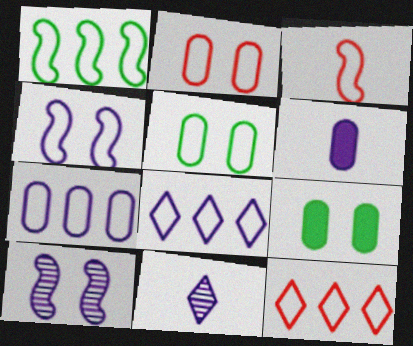[[1, 3, 4], 
[1, 7, 12], 
[2, 3, 12], 
[3, 5, 8], 
[6, 8, 10]]